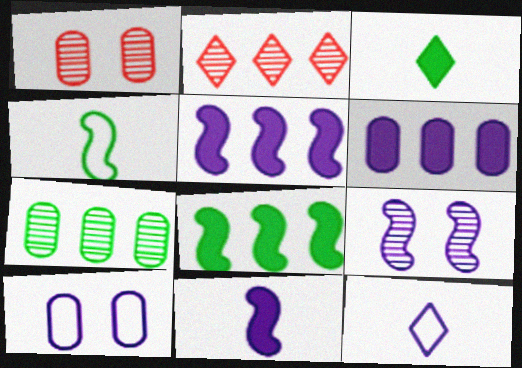[[1, 8, 12], 
[6, 9, 12]]